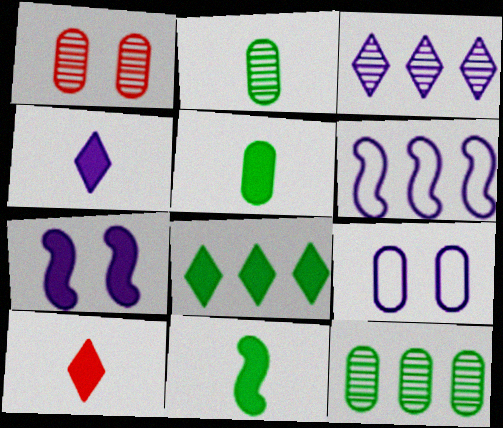[]